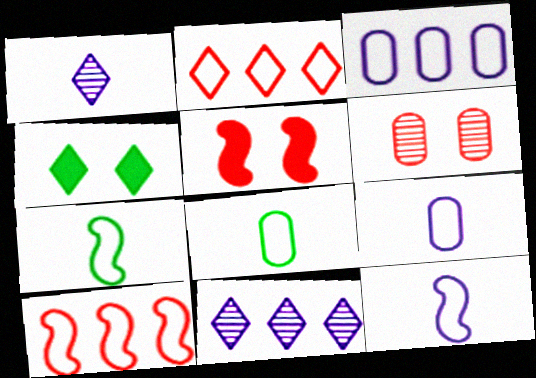[[1, 2, 4], 
[5, 8, 11]]